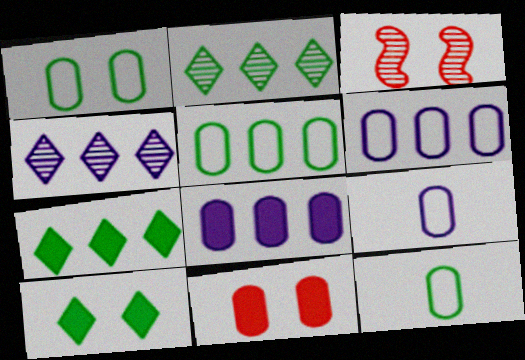[[1, 5, 12], 
[3, 7, 9]]